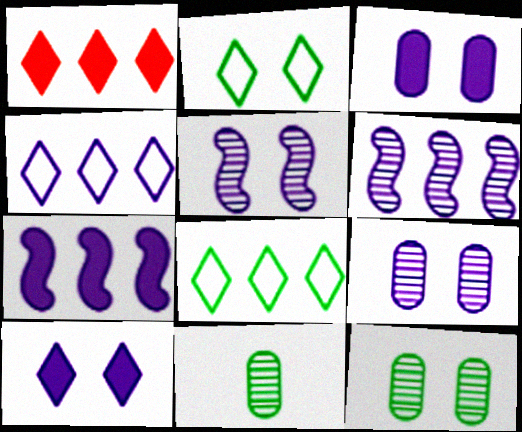[]